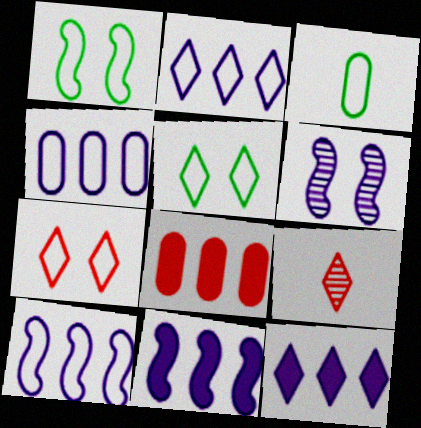[[2, 4, 10], 
[3, 7, 10], 
[5, 9, 12]]